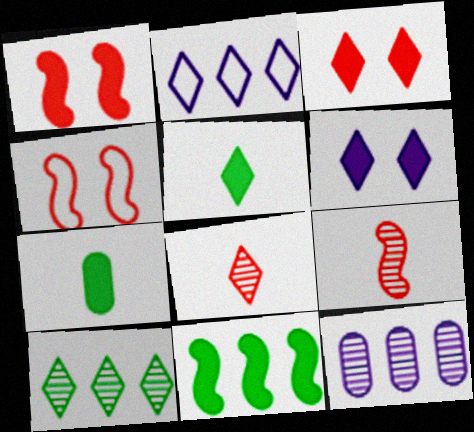[[4, 5, 12]]